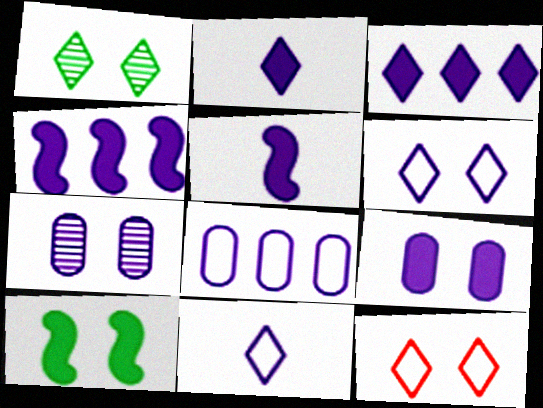[[2, 4, 9], 
[3, 5, 9], 
[4, 7, 11], 
[7, 10, 12]]